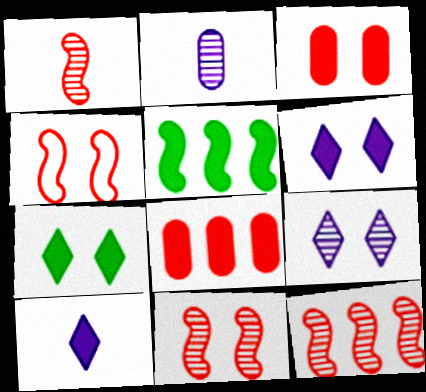[[1, 11, 12], 
[3, 5, 10]]